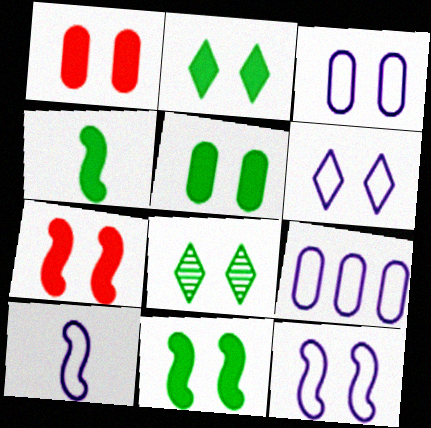[[1, 8, 12], 
[2, 5, 11], 
[3, 6, 12], 
[3, 7, 8], 
[6, 9, 10]]